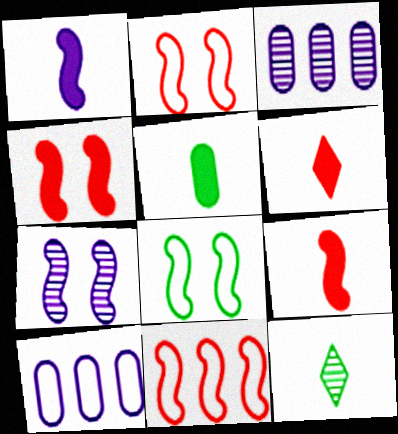[[1, 5, 6], 
[3, 6, 8], 
[4, 7, 8], 
[4, 10, 12]]